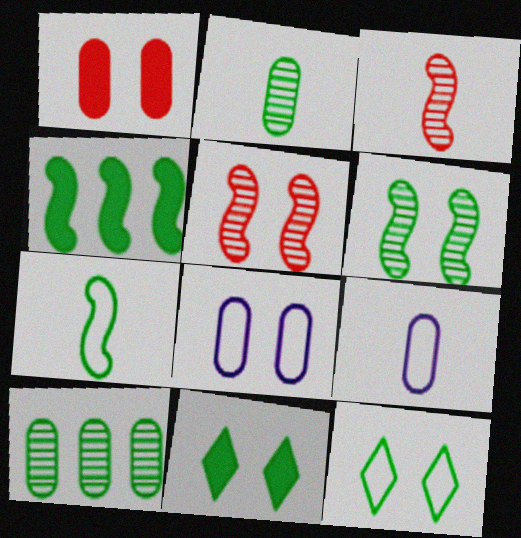[[1, 9, 10], 
[2, 4, 12], 
[4, 6, 7], 
[5, 8, 11], 
[7, 10, 11]]